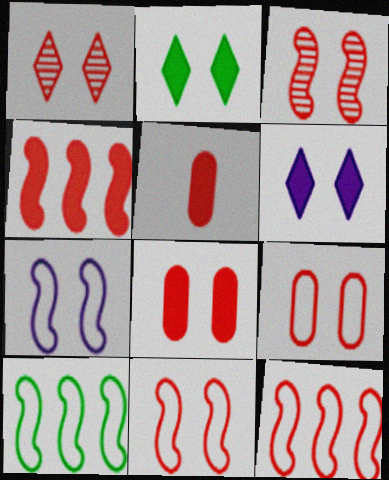[[1, 5, 12], 
[1, 8, 11]]